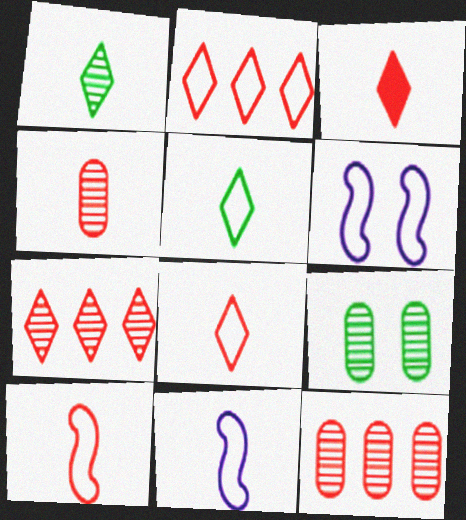[[3, 4, 10]]